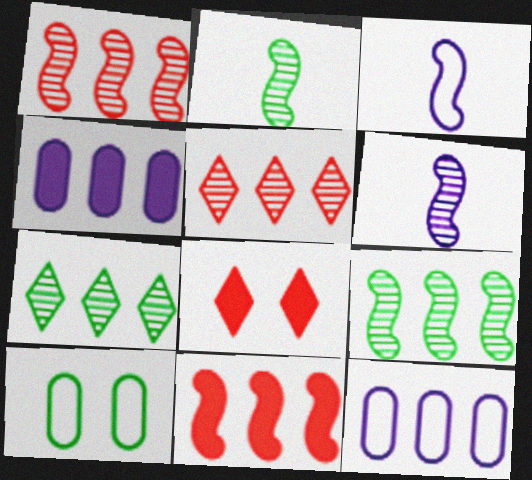[[2, 8, 12], 
[7, 11, 12]]